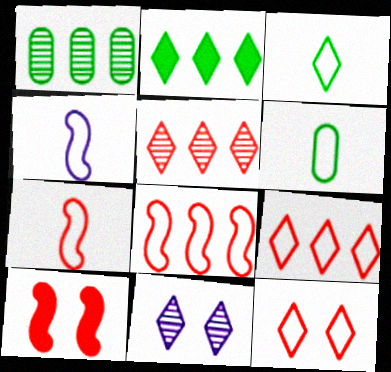[]